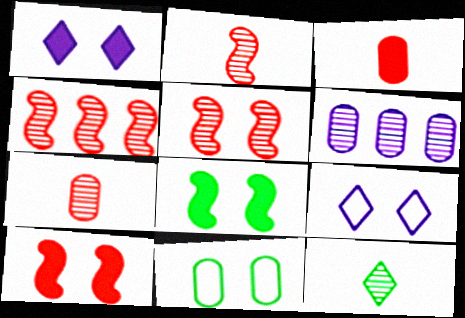[[1, 5, 11], 
[2, 4, 5], 
[3, 6, 11], 
[5, 6, 12]]